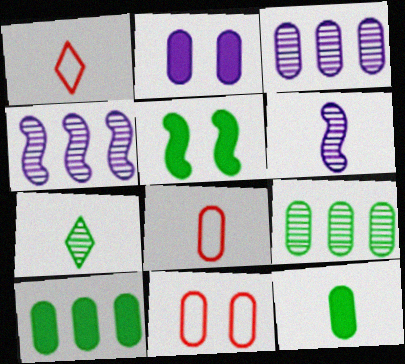[[1, 3, 5], 
[1, 6, 12], 
[2, 8, 9], 
[3, 11, 12]]